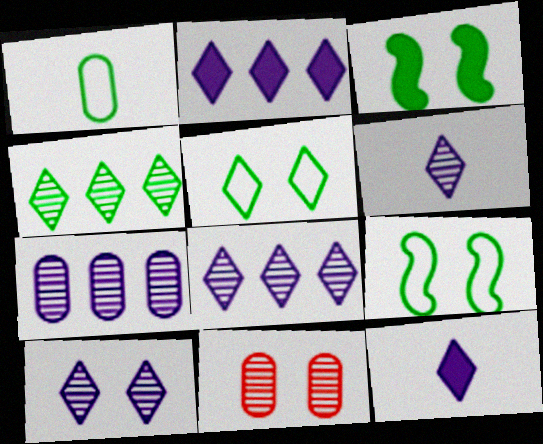[[1, 3, 4], 
[6, 8, 10]]